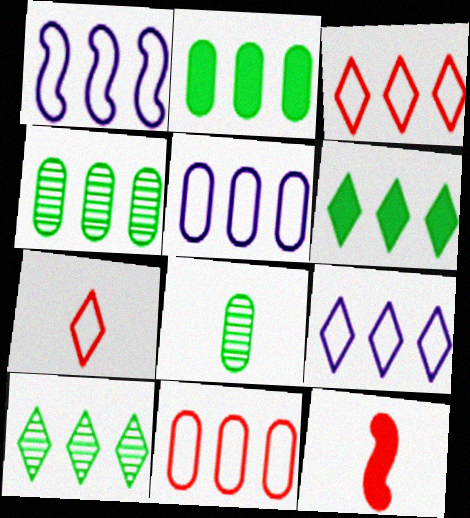[[1, 5, 9]]